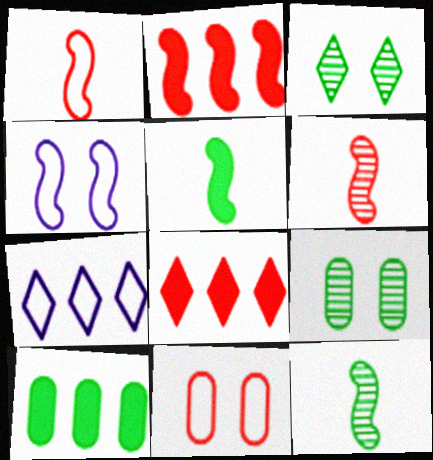[[2, 4, 12], 
[6, 8, 11]]